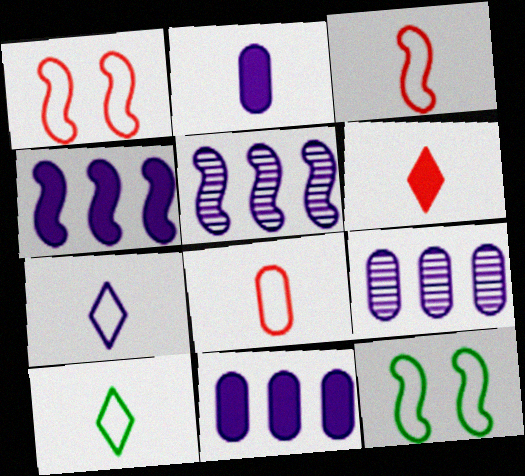[[6, 9, 12]]